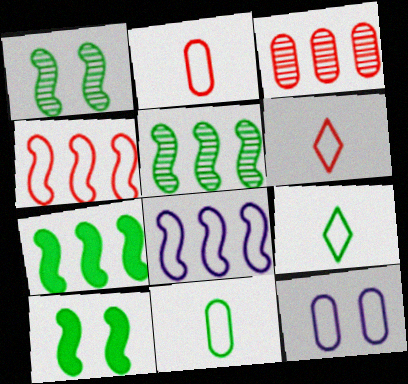[[4, 9, 12]]